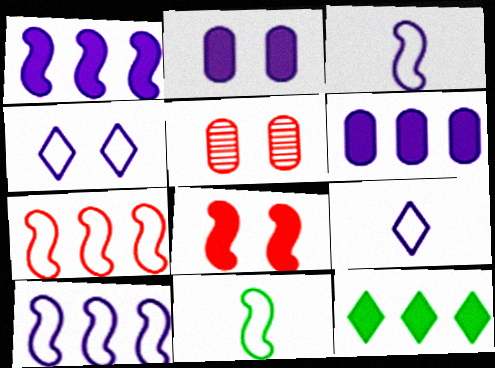[[3, 5, 12]]